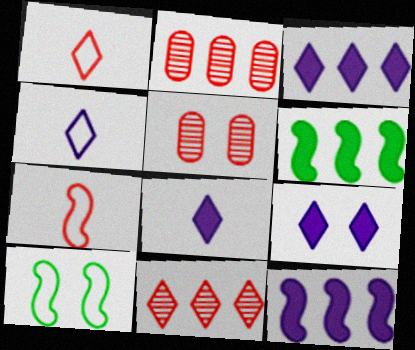[[2, 8, 10], 
[3, 8, 9], 
[4, 5, 6], 
[5, 9, 10]]